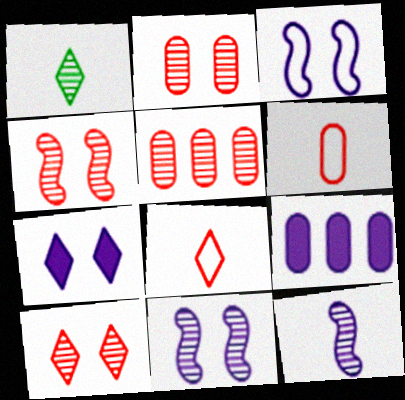[[1, 5, 11], 
[2, 4, 10]]